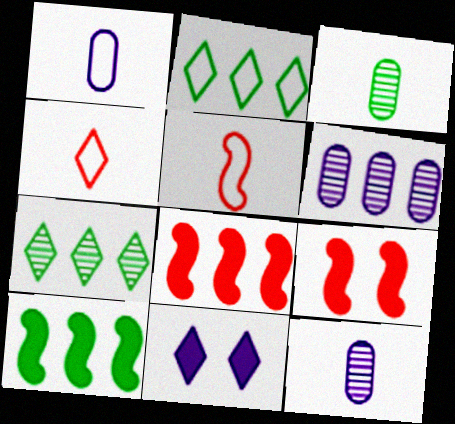[[1, 7, 9], 
[2, 6, 8], 
[2, 9, 12], 
[4, 7, 11]]